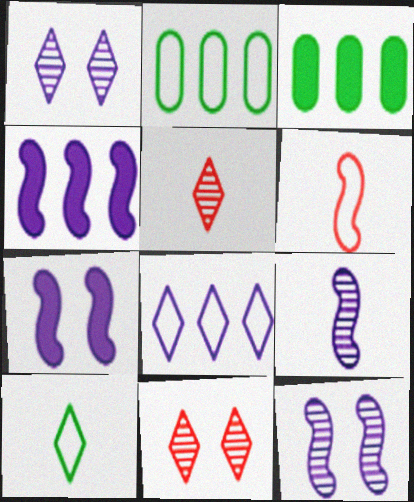[[1, 3, 6], 
[2, 5, 7]]